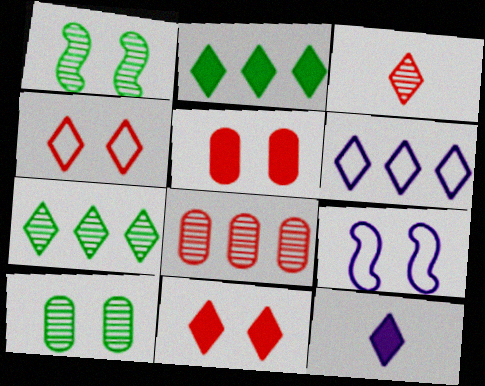[[2, 11, 12], 
[4, 7, 12], 
[9, 10, 11]]